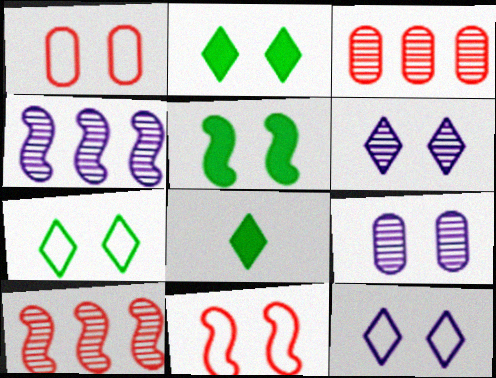[[1, 4, 8], 
[1, 5, 6], 
[2, 9, 11]]